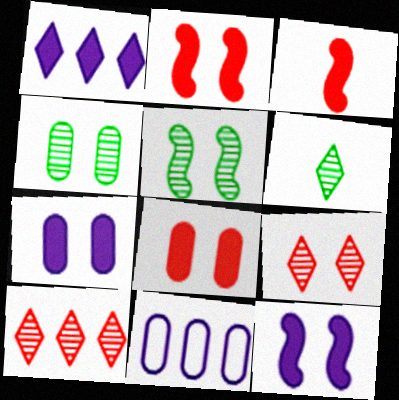[[2, 6, 11]]